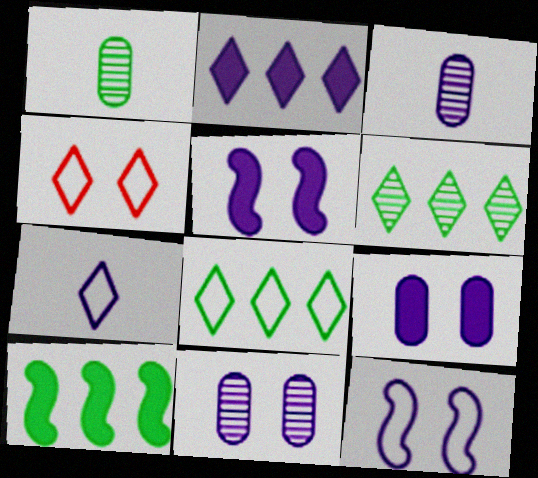[[2, 3, 12], 
[3, 4, 10], 
[4, 7, 8]]